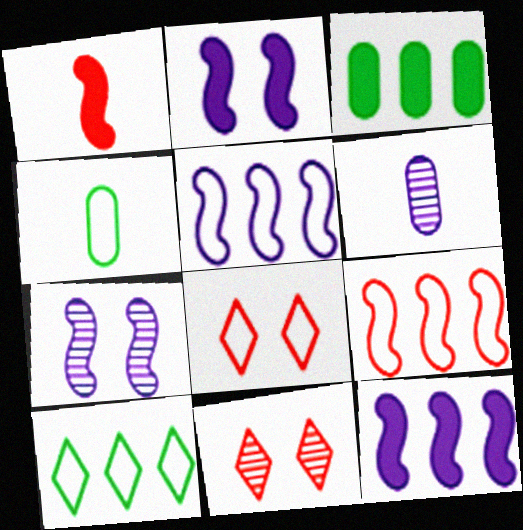[[4, 5, 8], 
[4, 11, 12]]